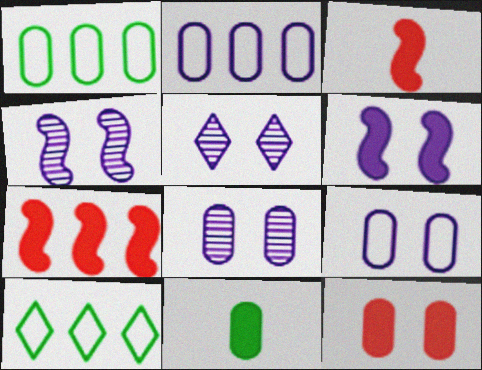[[1, 3, 5], 
[3, 8, 10], 
[4, 5, 8], 
[5, 6, 9]]